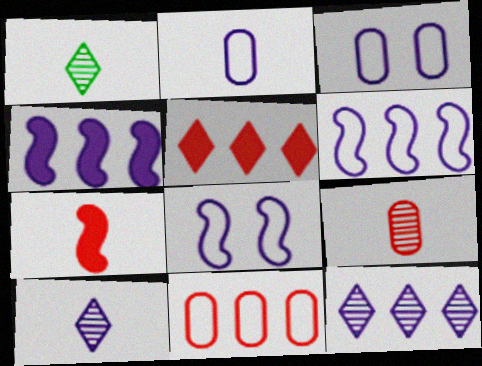[[1, 2, 7], 
[3, 4, 10]]